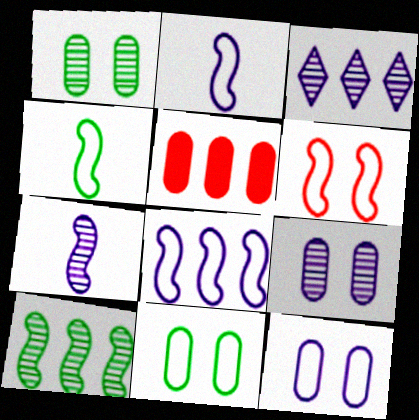[[3, 7, 9], 
[4, 6, 8]]